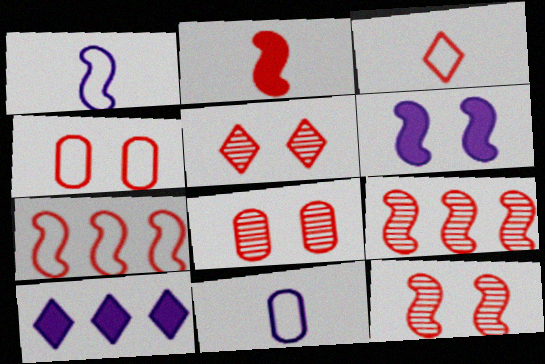[[2, 7, 12], 
[3, 4, 7], 
[5, 8, 12]]